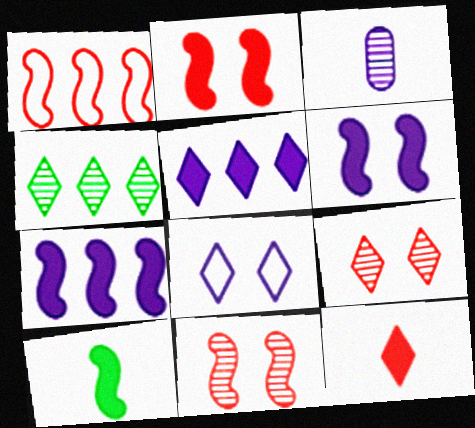[[2, 7, 10], 
[3, 4, 11], 
[3, 7, 8], 
[4, 8, 12]]